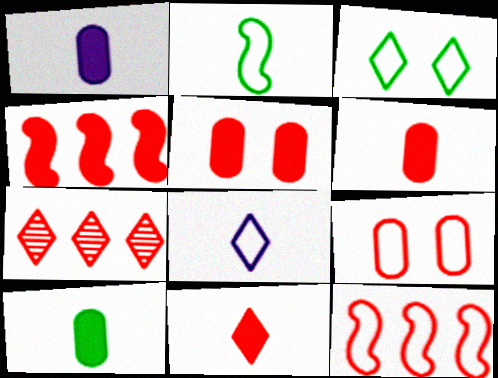[[1, 6, 10], 
[4, 5, 11]]